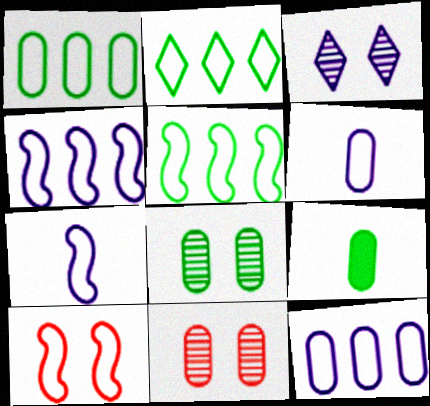[[1, 2, 5], 
[1, 8, 9], 
[2, 6, 10], 
[5, 7, 10], 
[9, 11, 12]]